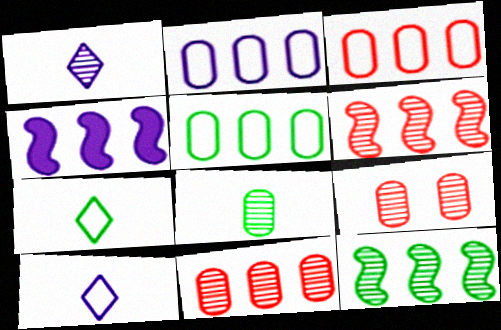[[1, 9, 12], 
[2, 3, 5], 
[4, 7, 9]]